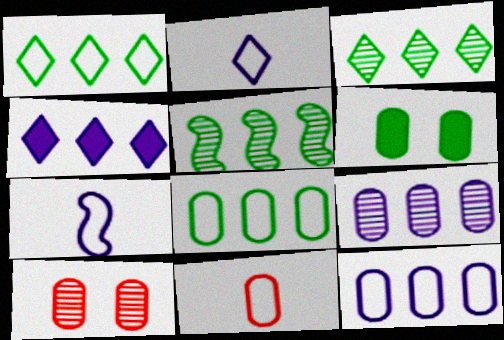[[6, 9, 11]]